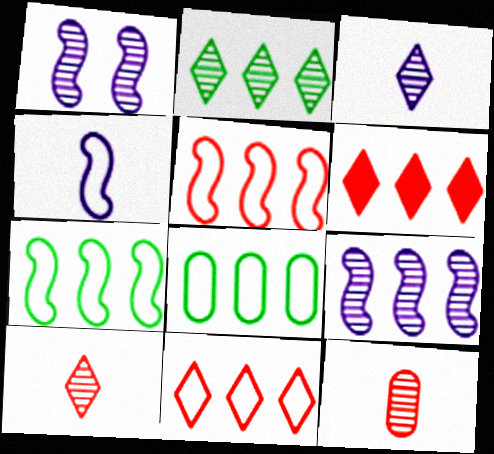[[1, 2, 12], 
[6, 8, 9]]